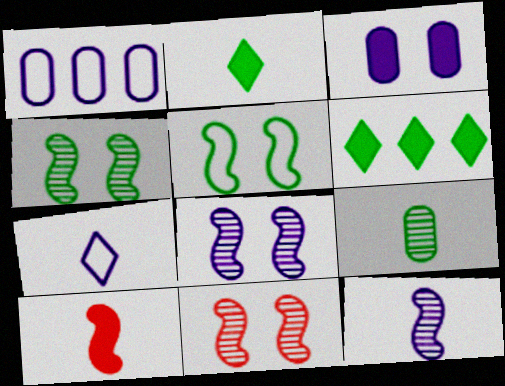[[1, 2, 11], 
[3, 6, 10], 
[4, 8, 11], 
[5, 6, 9], 
[7, 9, 10]]